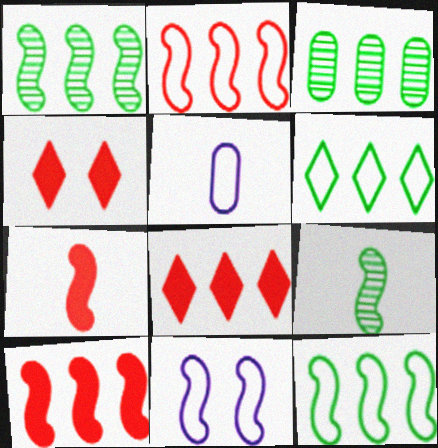[[1, 4, 5], 
[1, 7, 11], 
[9, 10, 11]]